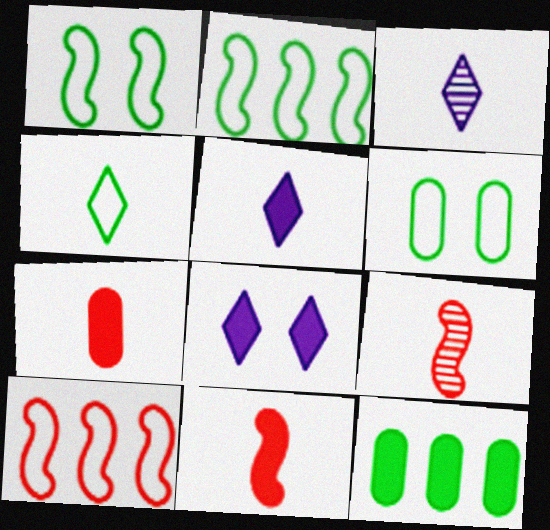[[2, 4, 6], 
[8, 11, 12]]